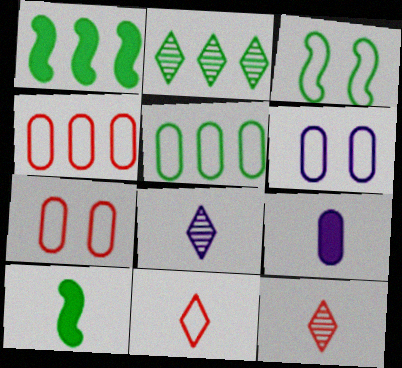[[1, 2, 5], 
[1, 6, 12], 
[1, 7, 8]]